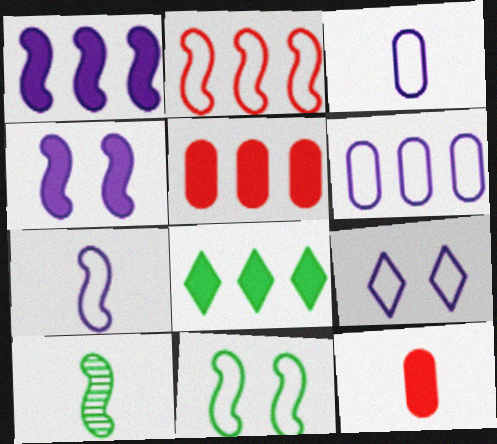[[1, 5, 8], 
[2, 4, 10], 
[2, 7, 11], 
[4, 8, 12], 
[5, 9, 10], 
[6, 7, 9]]